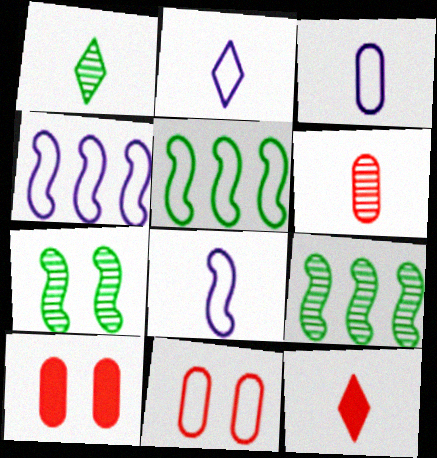[[1, 2, 12], 
[1, 4, 10], 
[2, 3, 8], 
[2, 5, 11], 
[2, 9, 10]]